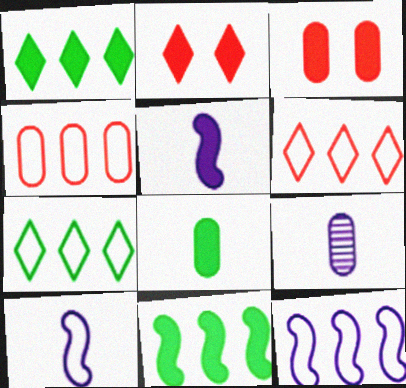[[1, 3, 5], 
[4, 7, 12]]